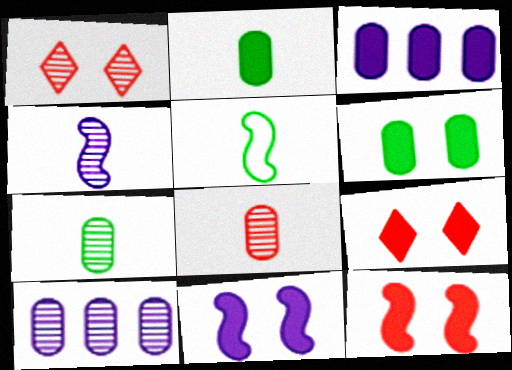[[1, 3, 5], 
[5, 9, 10], 
[6, 9, 11]]